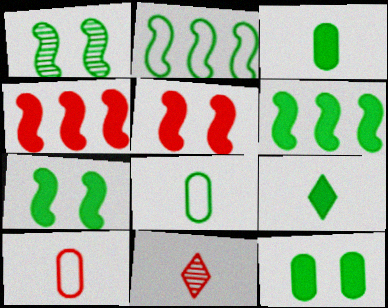[[6, 9, 12]]